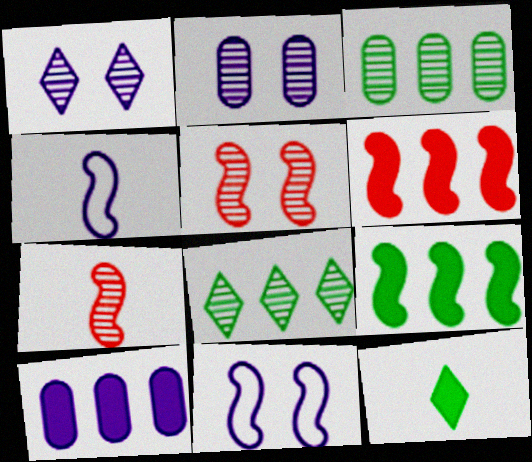[[1, 3, 7], 
[1, 4, 10], 
[2, 7, 8], 
[4, 5, 9], 
[7, 9, 11]]